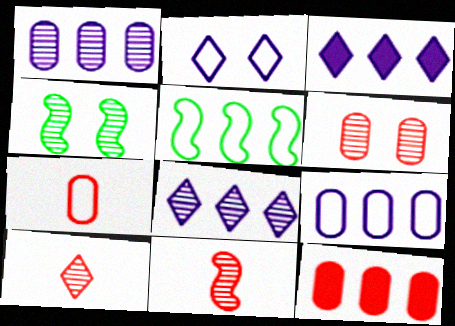[[1, 4, 10], 
[2, 5, 7], 
[3, 4, 7], 
[5, 8, 12], 
[6, 7, 12]]